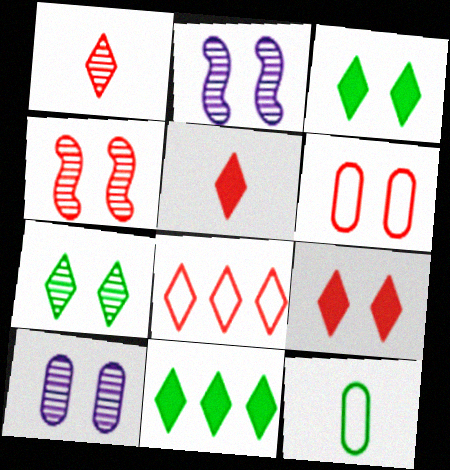[[1, 8, 9], 
[2, 3, 6], 
[4, 6, 9], 
[4, 7, 10]]